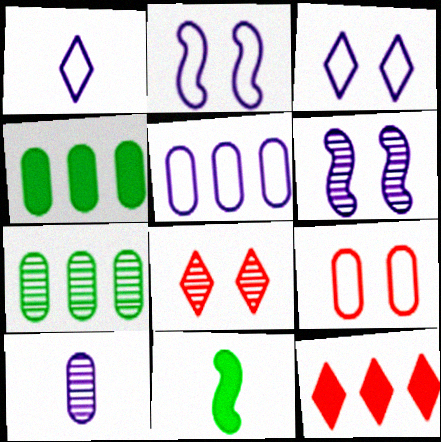[[1, 2, 5], 
[4, 9, 10], 
[5, 8, 11]]